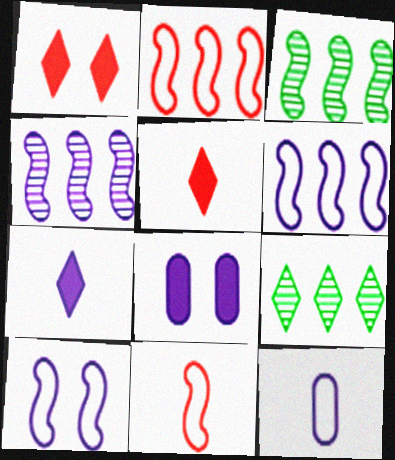[[1, 3, 12], 
[8, 9, 11]]